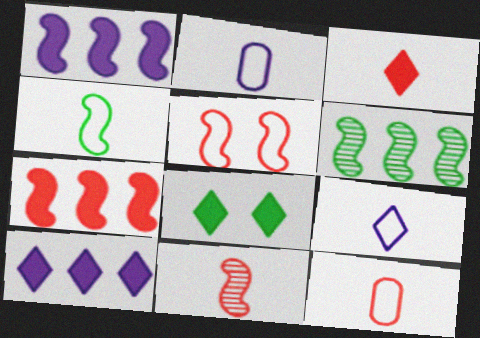[[3, 8, 10], 
[3, 11, 12], 
[4, 9, 12], 
[5, 7, 11]]